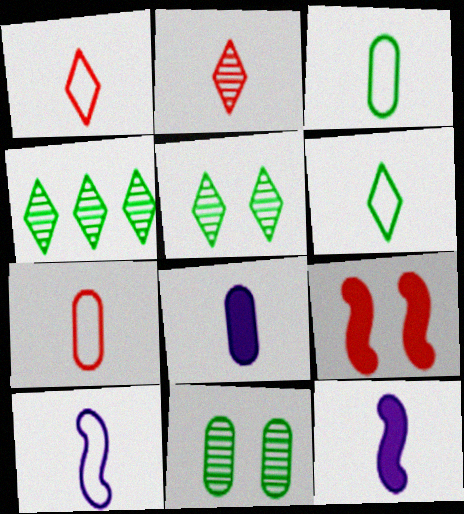[[1, 3, 10], 
[2, 3, 12], 
[6, 7, 10]]